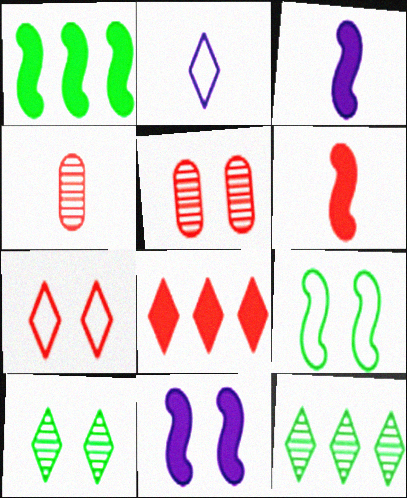[[1, 2, 5], 
[1, 6, 11], 
[2, 8, 10]]